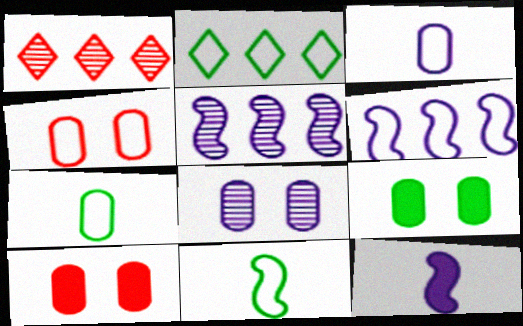[[4, 8, 9]]